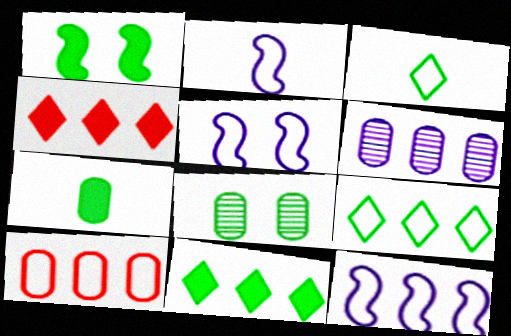[[1, 7, 11], 
[2, 4, 8], 
[2, 5, 12], 
[3, 5, 10], 
[9, 10, 12]]